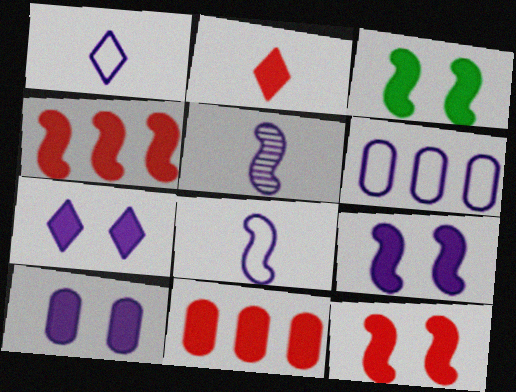[[2, 11, 12], 
[3, 9, 12], 
[5, 6, 7], 
[7, 9, 10]]